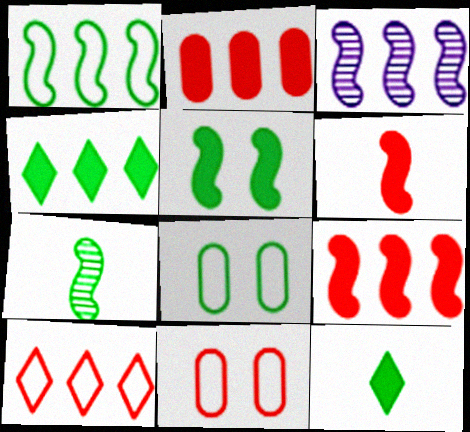[[1, 3, 9], 
[1, 5, 7], 
[3, 11, 12], 
[4, 7, 8]]